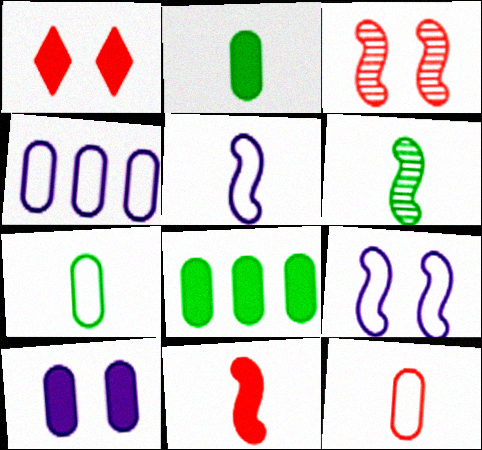[[1, 4, 6], 
[5, 6, 11]]